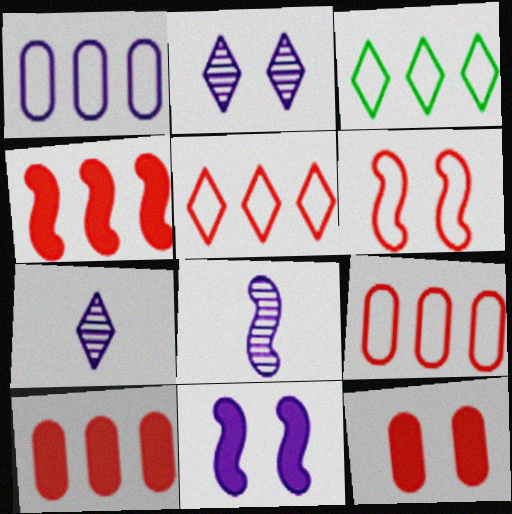[[1, 7, 11], 
[3, 8, 12]]